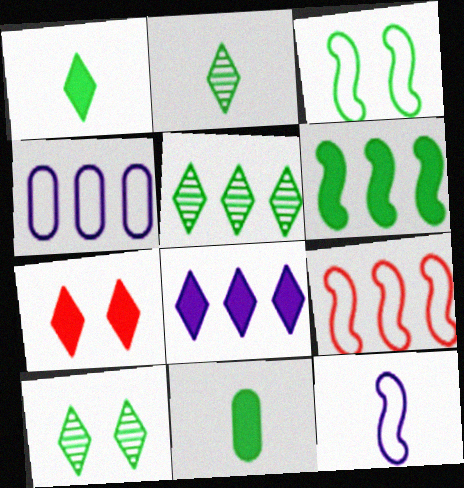[[1, 7, 8], 
[2, 5, 10], 
[3, 5, 11], 
[3, 9, 12]]